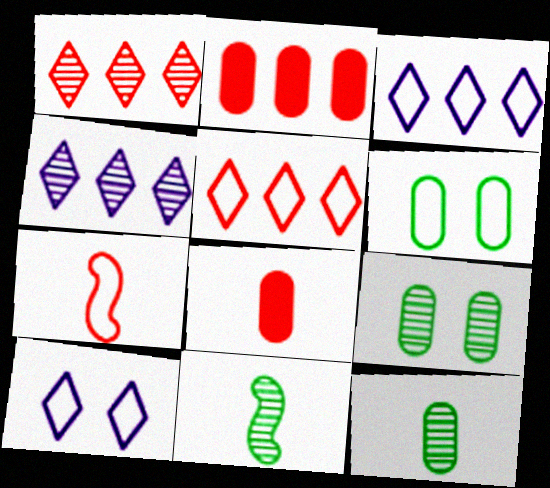[[2, 10, 11], 
[3, 6, 7]]